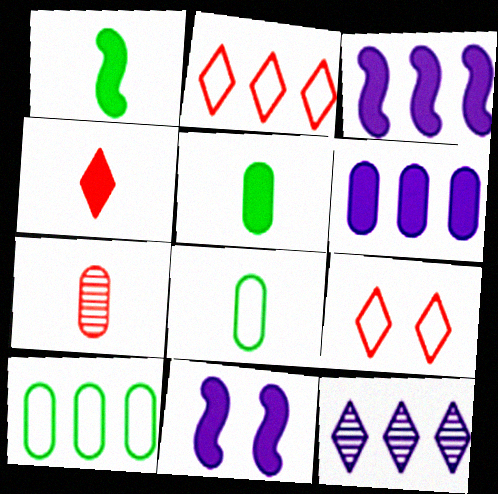[]